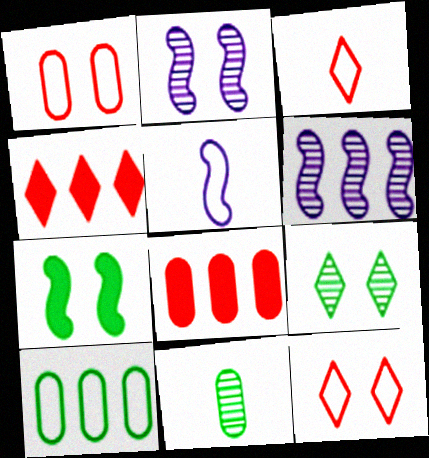[[4, 6, 10], 
[5, 8, 9], 
[5, 10, 12]]